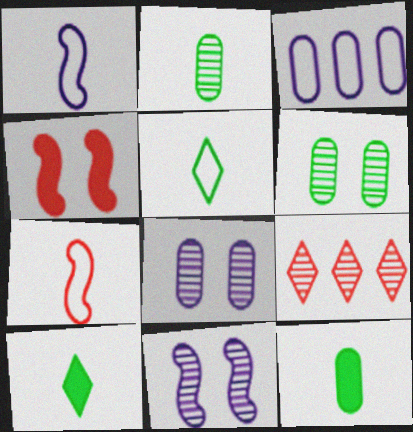[[2, 9, 11]]